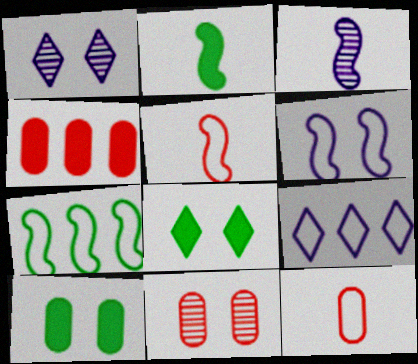[[2, 3, 5], 
[2, 9, 11], 
[4, 11, 12], 
[5, 6, 7], 
[6, 8, 11]]